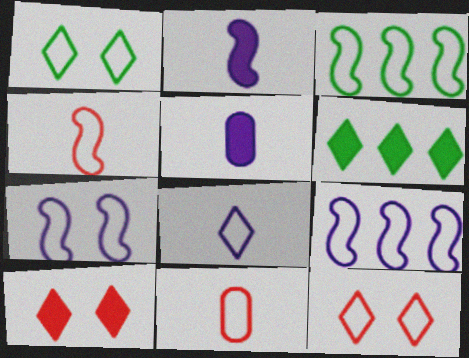[[1, 9, 11], 
[3, 4, 7]]